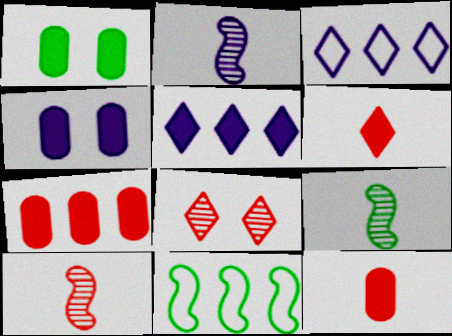[[1, 3, 10], 
[2, 3, 4], 
[2, 9, 10]]